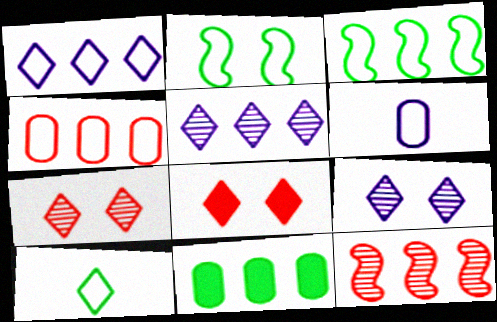[[1, 3, 4], 
[1, 11, 12], 
[5, 8, 10]]